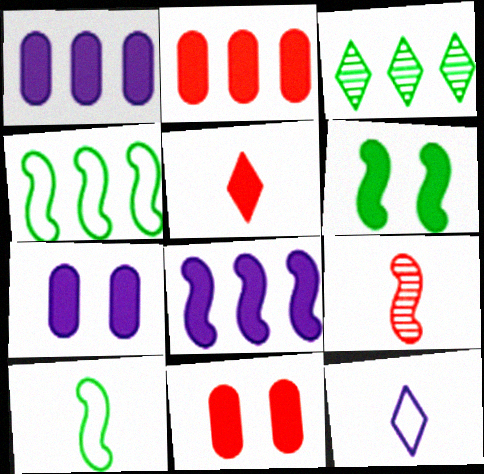[[1, 5, 6]]